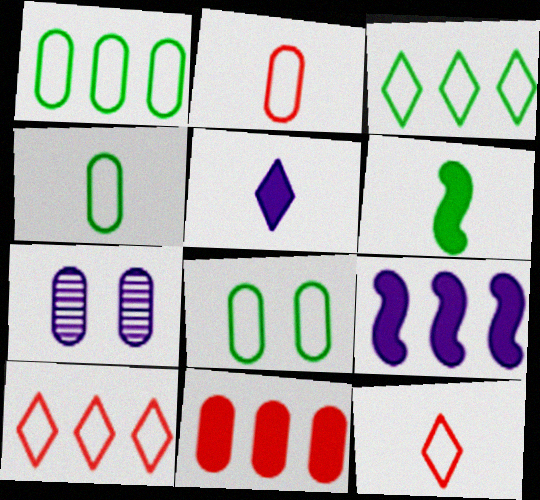[[1, 4, 8], 
[4, 7, 11], 
[6, 7, 10]]